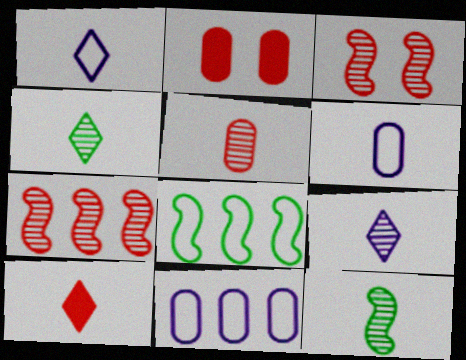[[1, 4, 10], 
[2, 8, 9], 
[5, 9, 12], 
[6, 10, 12]]